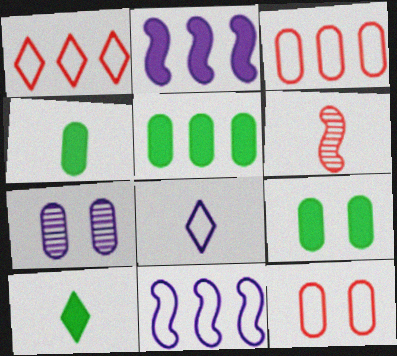[[2, 7, 8], 
[3, 4, 7], 
[4, 5, 9], 
[4, 6, 8], 
[7, 9, 12]]